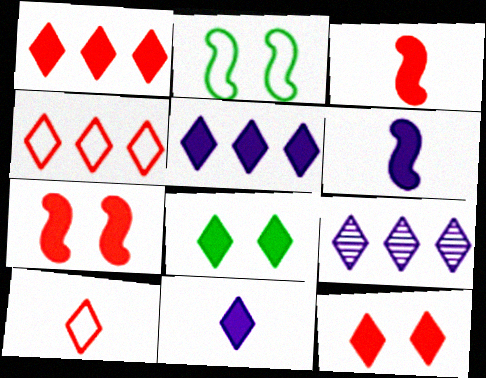[[1, 8, 11], 
[8, 9, 10]]